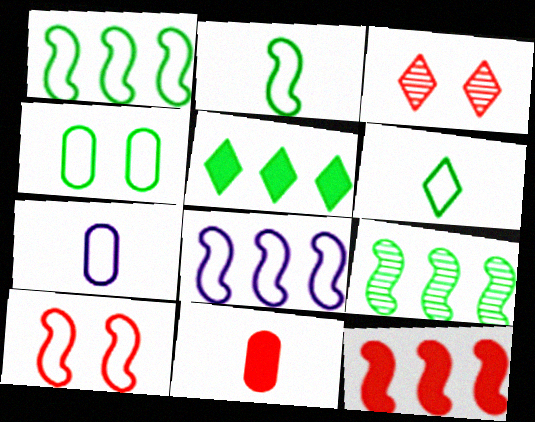[[1, 4, 6], 
[2, 8, 10], 
[8, 9, 12]]